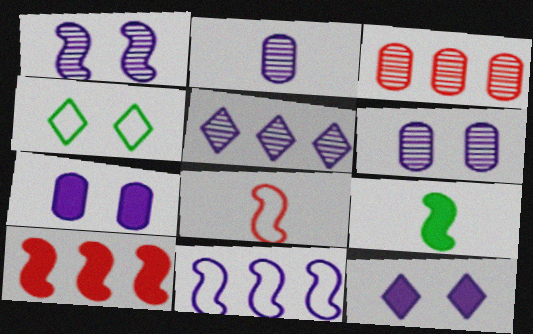[[1, 2, 5], 
[2, 4, 10], 
[2, 11, 12]]